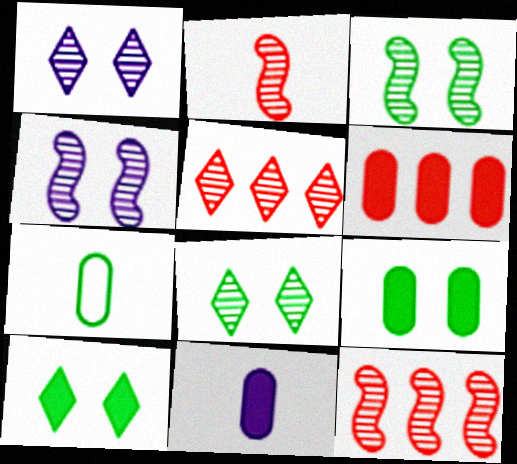[[6, 9, 11]]